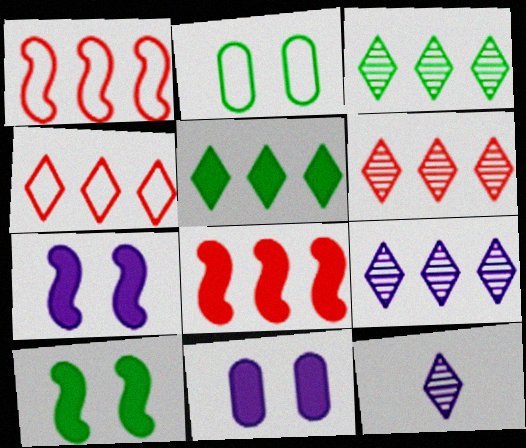[[2, 8, 12], 
[3, 6, 9], 
[4, 5, 9]]